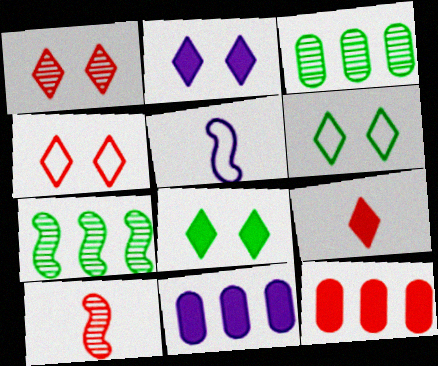[[1, 2, 6], 
[4, 10, 12], 
[6, 10, 11]]